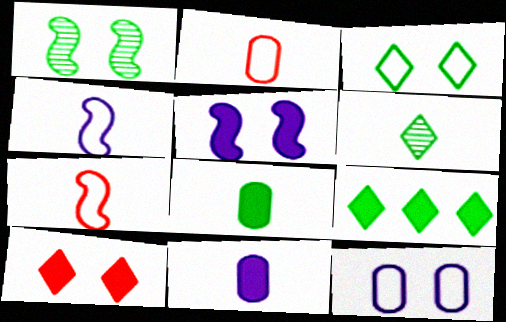[[1, 10, 12], 
[3, 6, 9], 
[6, 7, 11]]